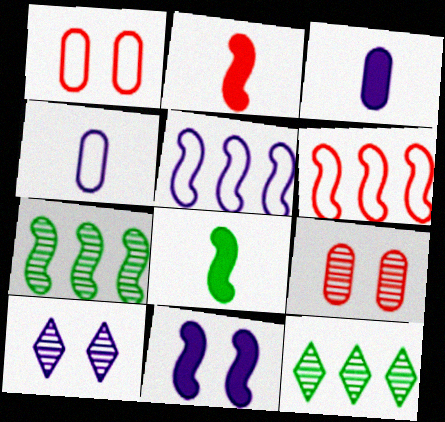[[3, 5, 10]]